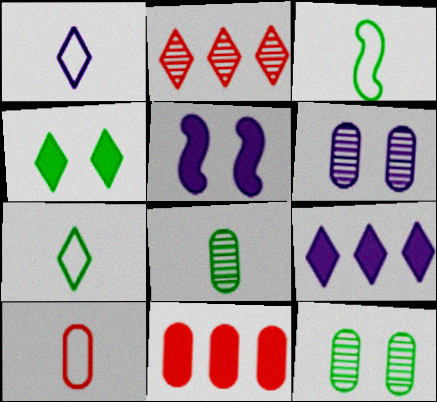[[1, 2, 4], 
[1, 3, 10]]